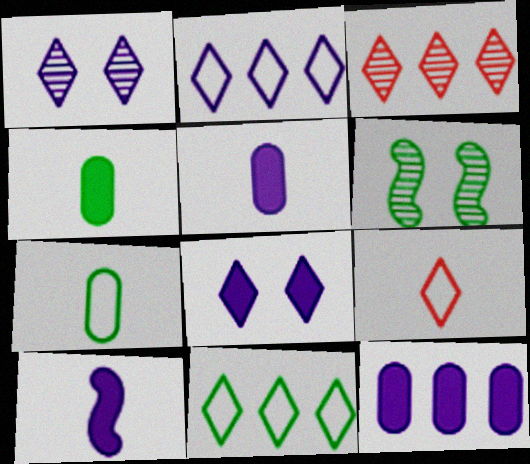[[4, 6, 11], 
[6, 9, 12], 
[8, 10, 12]]